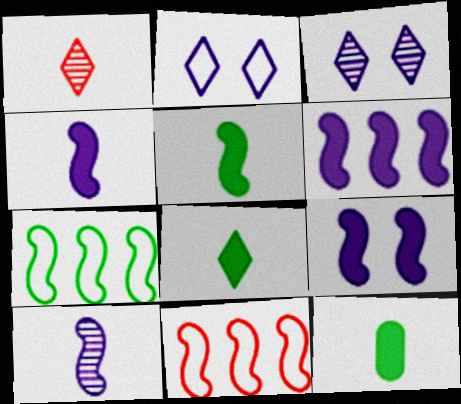[[3, 11, 12], 
[4, 6, 9], 
[5, 8, 12]]